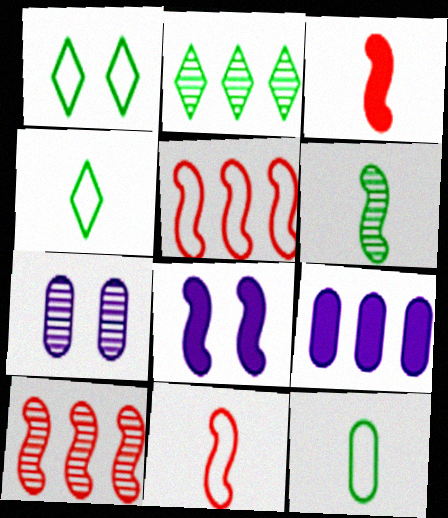[[2, 5, 9], 
[5, 6, 8]]